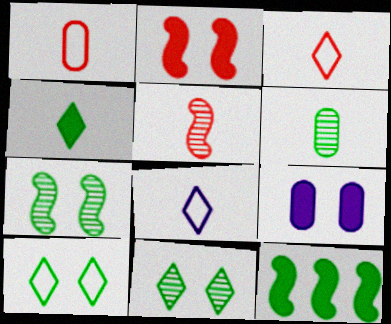[[6, 10, 12]]